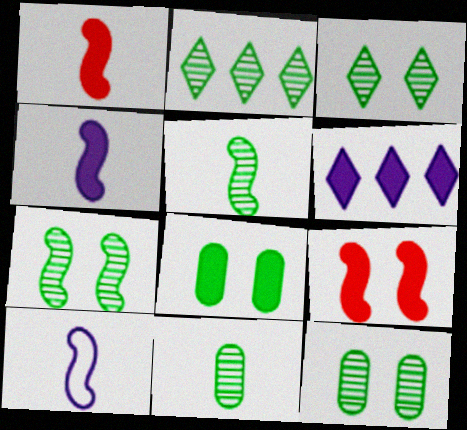[[1, 5, 10], 
[1, 6, 8], 
[2, 5, 12], 
[2, 7, 11], 
[3, 7, 12]]